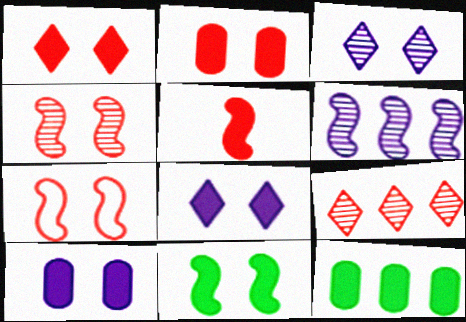[[1, 10, 11], 
[2, 8, 11], 
[5, 8, 12]]